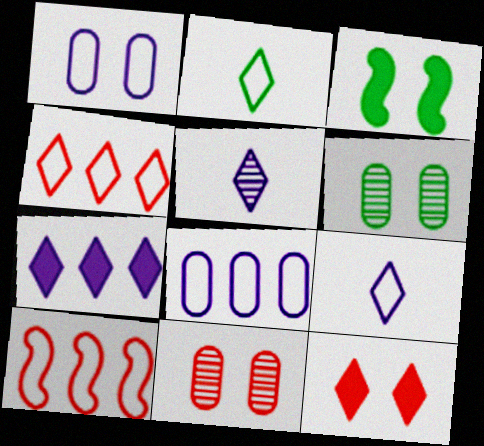[[1, 2, 10]]